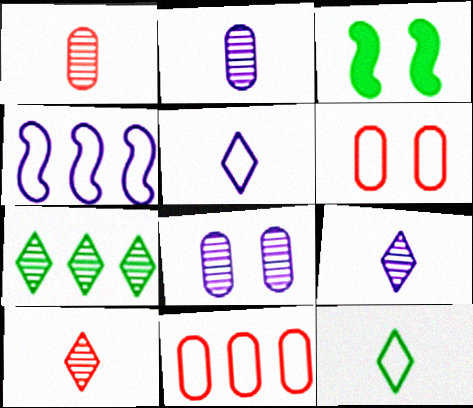[[3, 9, 11], 
[4, 6, 12]]